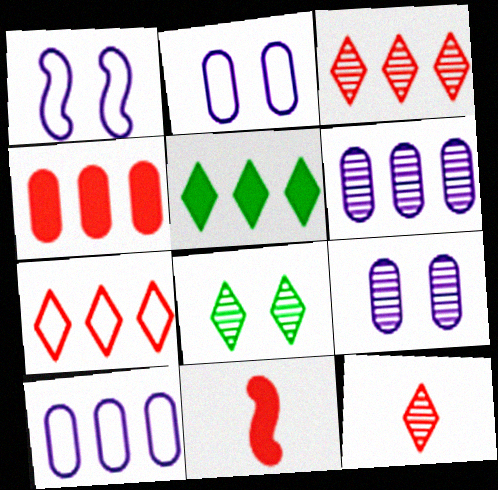[[8, 10, 11]]